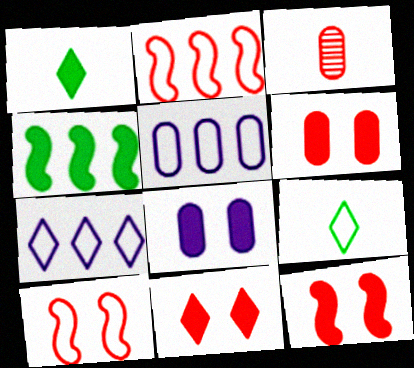[[2, 3, 11], 
[5, 9, 10], 
[6, 11, 12]]